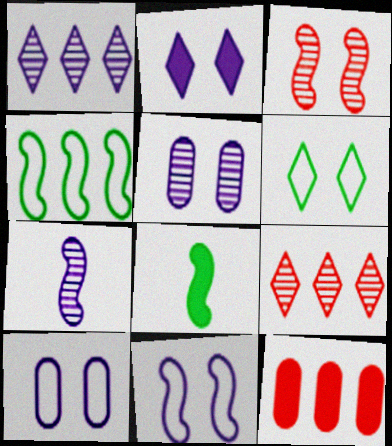[[1, 4, 12], 
[1, 5, 7], 
[2, 5, 11], 
[2, 8, 12], 
[6, 7, 12], 
[8, 9, 10]]